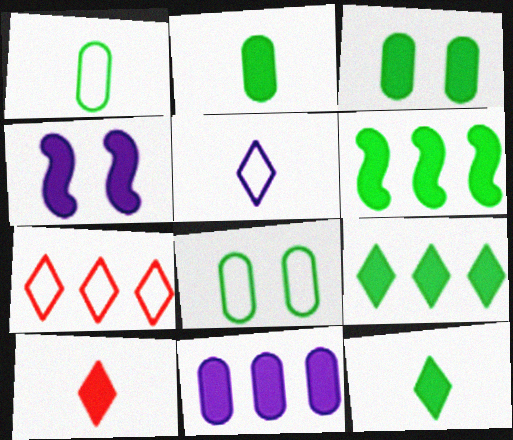[[3, 6, 12]]